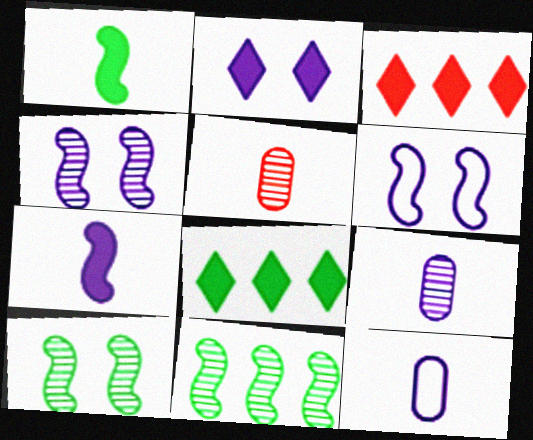[[3, 10, 12], 
[5, 6, 8]]